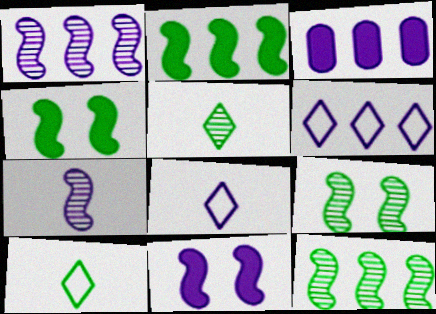[[1, 3, 6]]